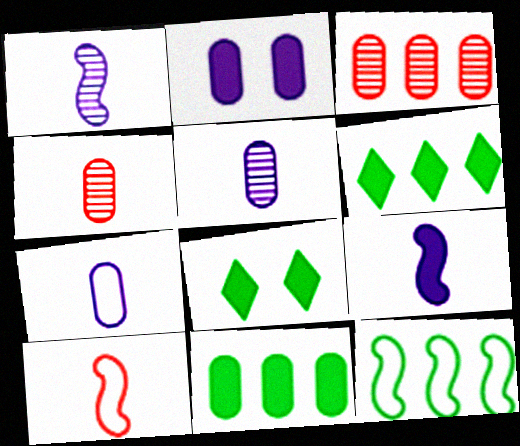[]